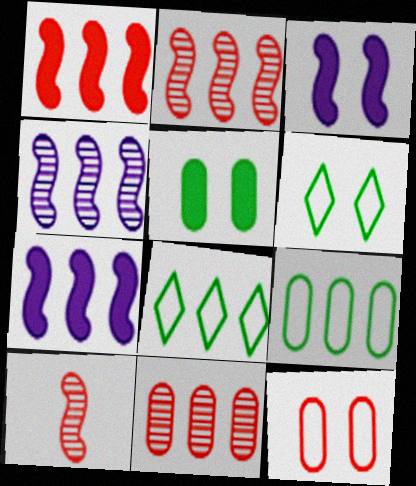[[7, 8, 11]]